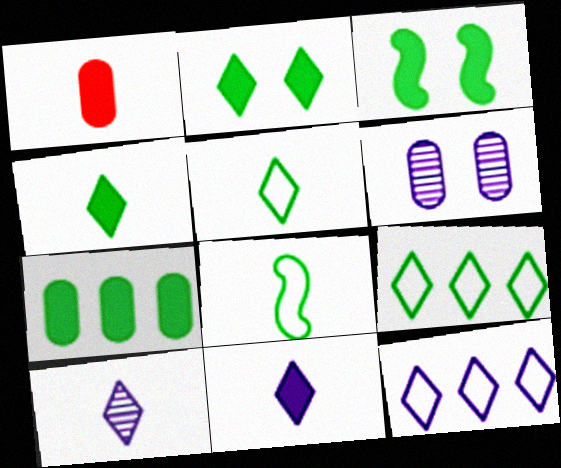[[1, 8, 10], 
[3, 4, 7]]